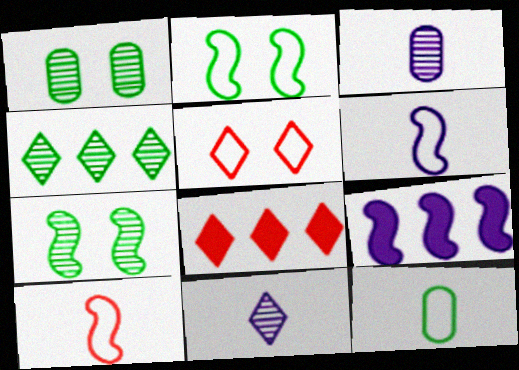[[1, 6, 8], 
[2, 3, 8], 
[7, 9, 10]]